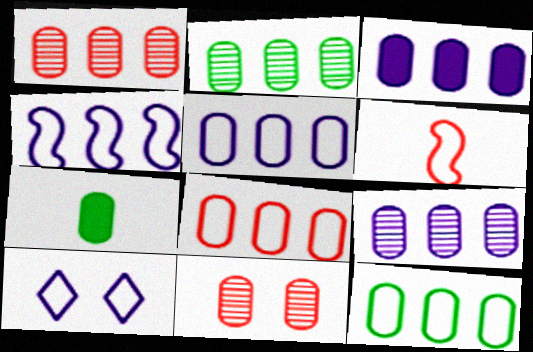[[1, 2, 9], 
[1, 3, 12], 
[2, 3, 8], 
[3, 5, 9], 
[5, 7, 11], 
[5, 8, 12], 
[6, 10, 12]]